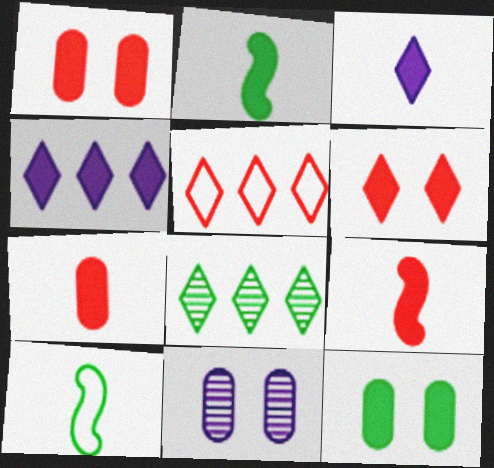[[1, 2, 4], 
[2, 3, 7], 
[2, 5, 11], 
[4, 5, 8], 
[4, 9, 12], 
[8, 10, 12]]